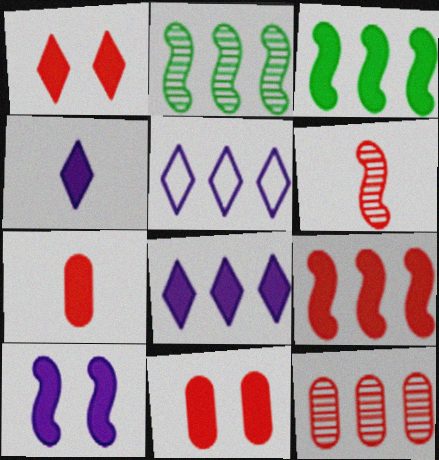[[1, 7, 9], 
[3, 4, 11], 
[3, 5, 12]]